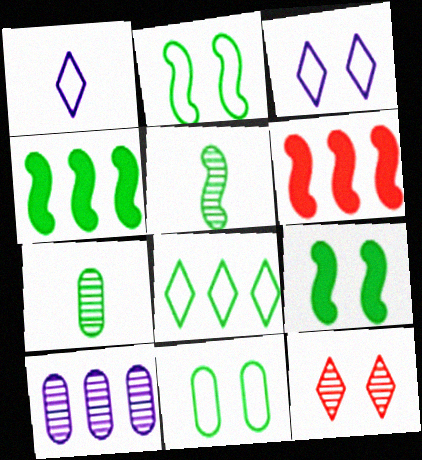[[2, 4, 5], 
[3, 6, 7], 
[5, 10, 12], 
[6, 8, 10], 
[7, 8, 9]]